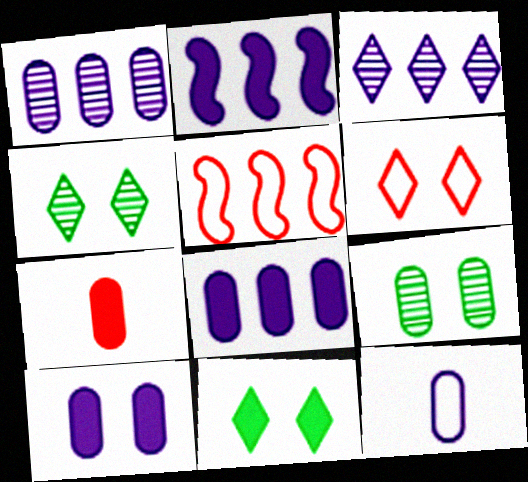[[1, 10, 12], 
[2, 7, 11]]